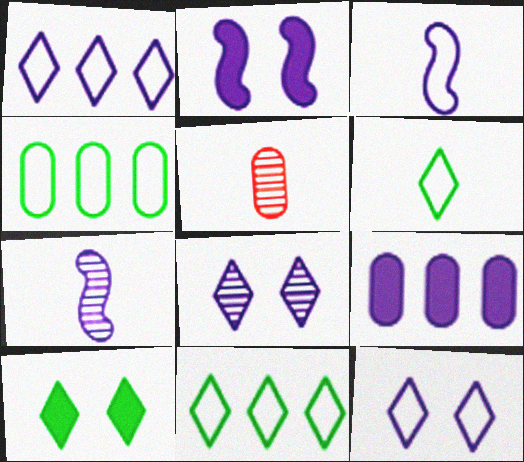[[2, 5, 11], 
[3, 8, 9], 
[7, 9, 12]]